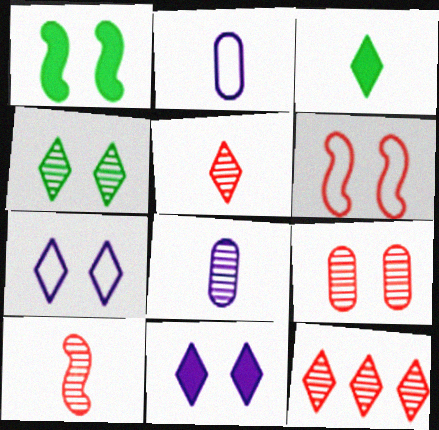[[1, 2, 12], 
[1, 7, 9], 
[2, 3, 10], 
[3, 7, 12], 
[9, 10, 12]]